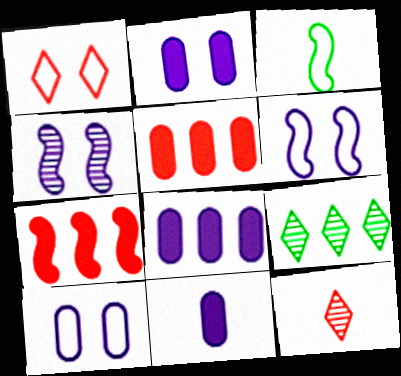[[2, 8, 11], 
[3, 4, 7], 
[3, 11, 12]]